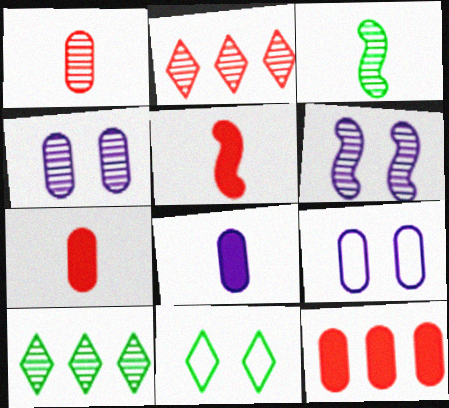[[1, 6, 10], 
[2, 3, 4], 
[5, 9, 10]]